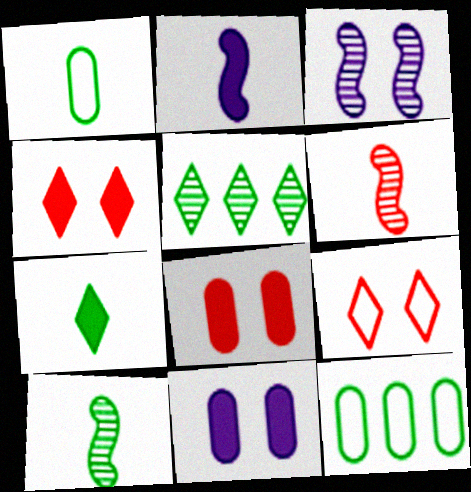[[1, 7, 10]]